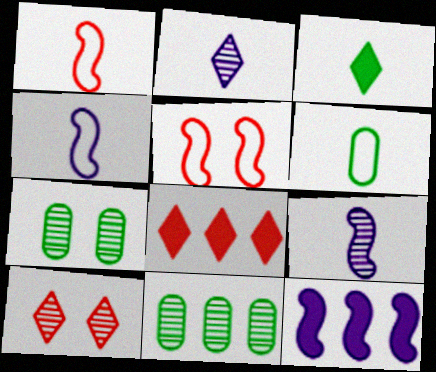[[4, 7, 8], 
[6, 10, 12], 
[9, 10, 11]]